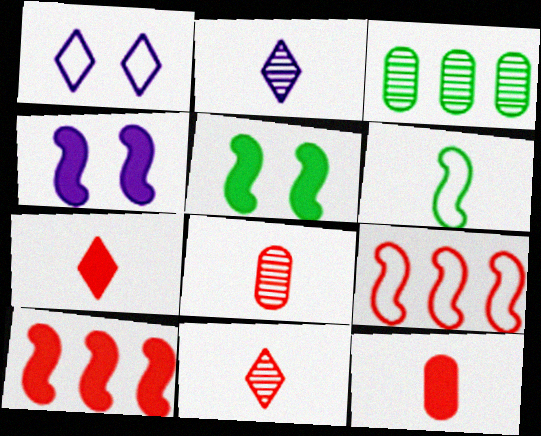[[2, 6, 12]]